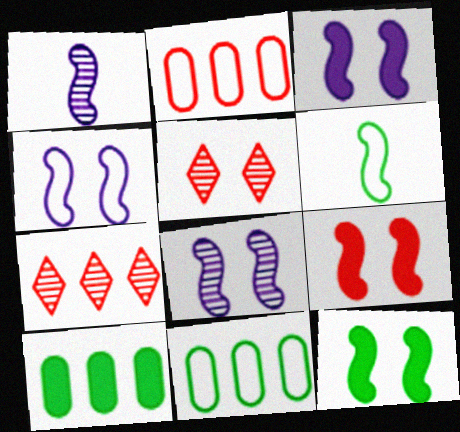[[3, 4, 8], 
[3, 9, 12]]